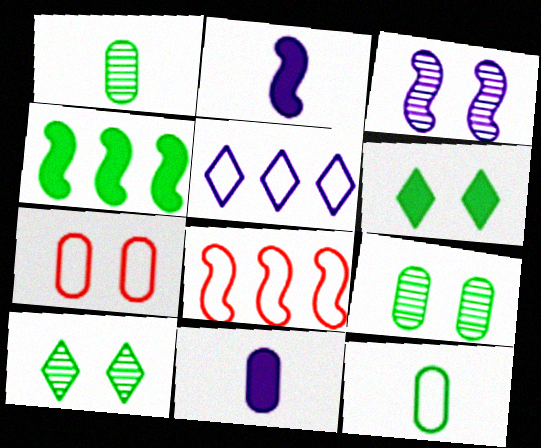[[3, 5, 11], 
[3, 6, 7], 
[4, 10, 12], 
[8, 10, 11]]